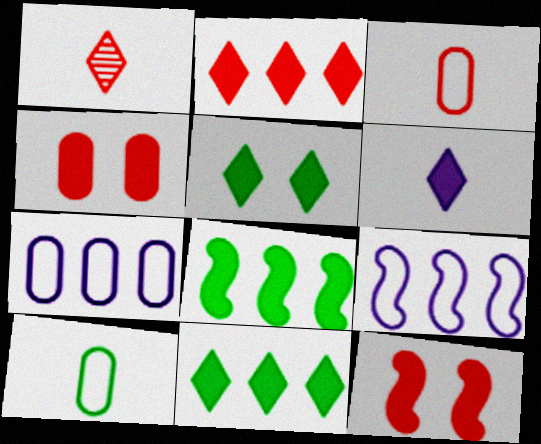[[2, 5, 6], 
[4, 6, 8]]